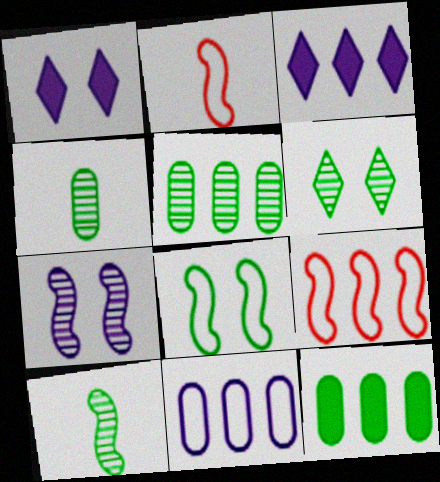[[1, 2, 5], 
[1, 4, 9], 
[3, 5, 9], 
[5, 6, 10]]